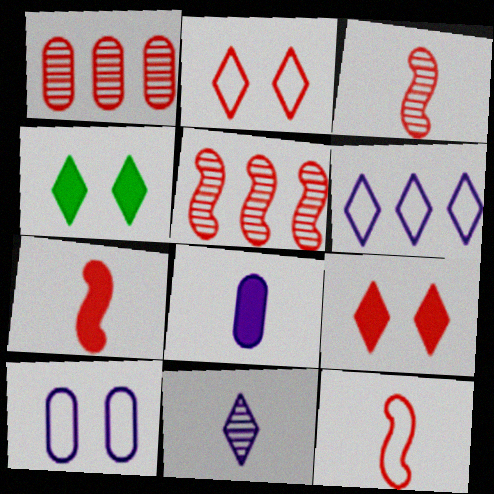[[1, 2, 7], 
[1, 9, 12], 
[3, 7, 12]]